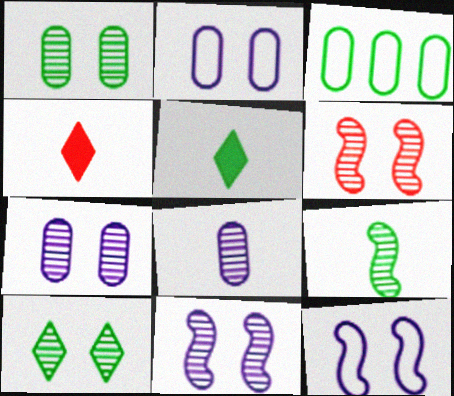[[3, 4, 11], 
[6, 7, 10]]